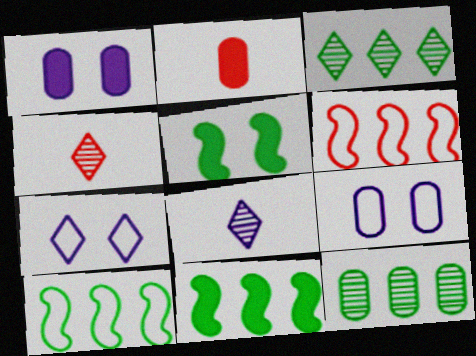[[1, 4, 10], 
[2, 9, 12], 
[4, 9, 11]]